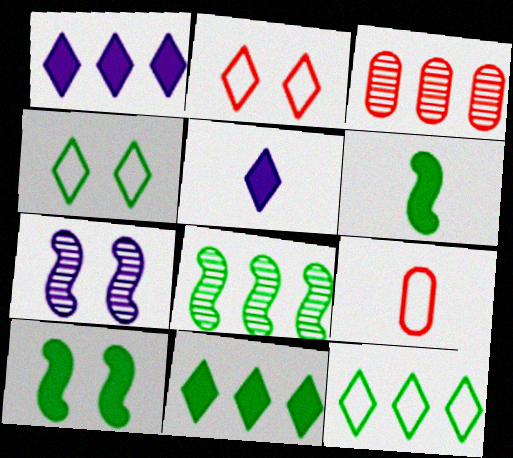[[7, 9, 11]]